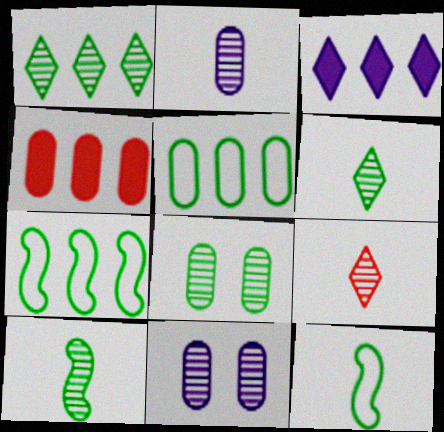[[1, 8, 10], 
[2, 9, 10]]